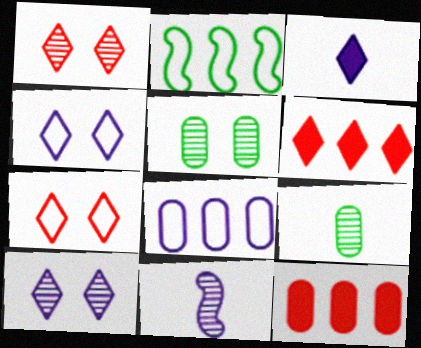[]